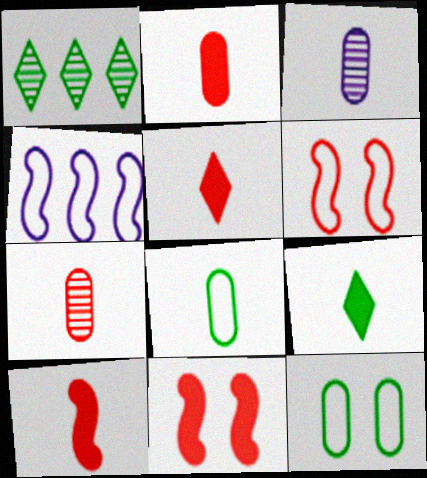[[2, 3, 8], 
[2, 5, 10]]